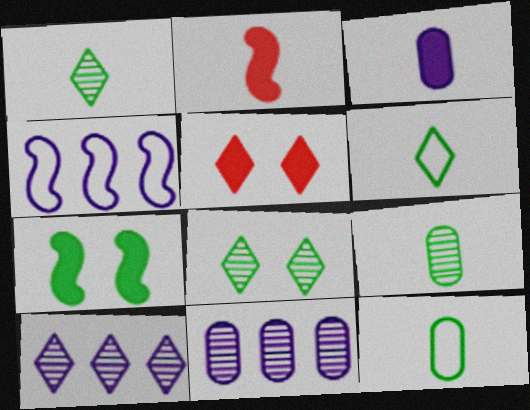[[4, 5, 9], 
[5, 6, 10]]